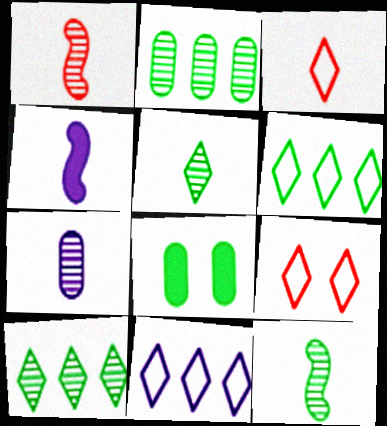[[1, 5, 7], 
[1, 8, 11], 
[2, 4, 9], 
[6, 8, 12]]